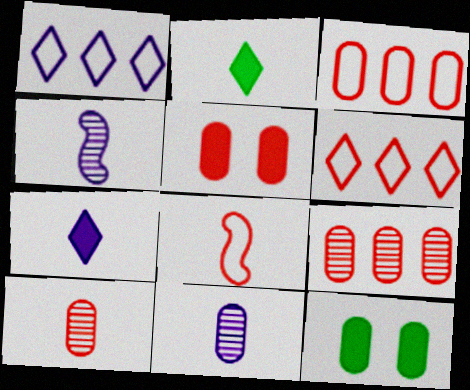[[2, 8, 11], 
[3, 5, 10], 
[3, 11, 12], 
[4, 6, 12]]